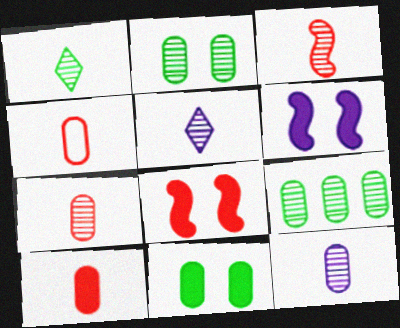[[1, 3, 12], 
[4, 7, 10]]